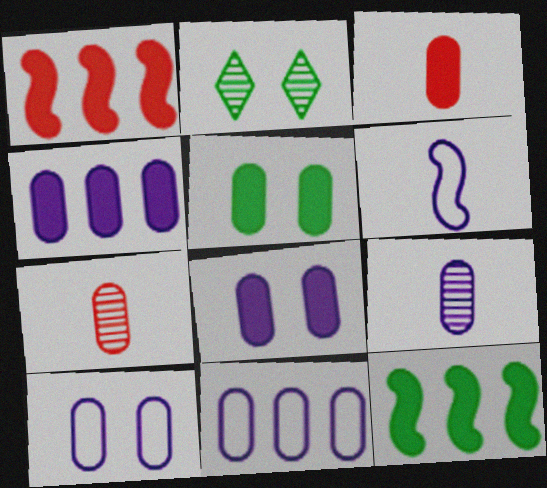[[3, 4, 5], 
[4, 9, 10], 
[5, 7, 11], 
[8, 9, 11]]